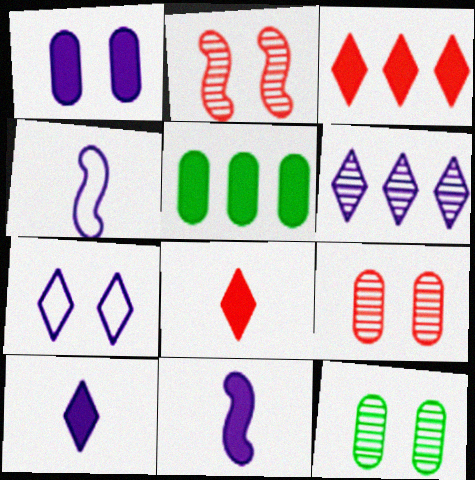[[1, 4, 6], 
[3, 4, 12], 
[6, 7, 10]]